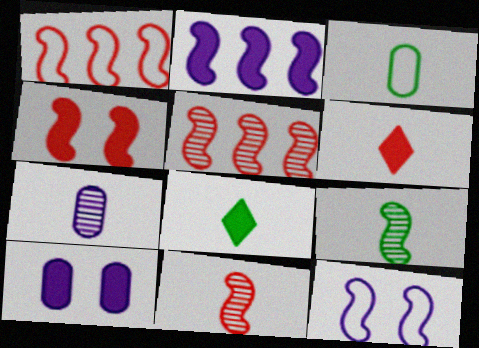[[1, 4, 11], 
[3, 8, 9]]